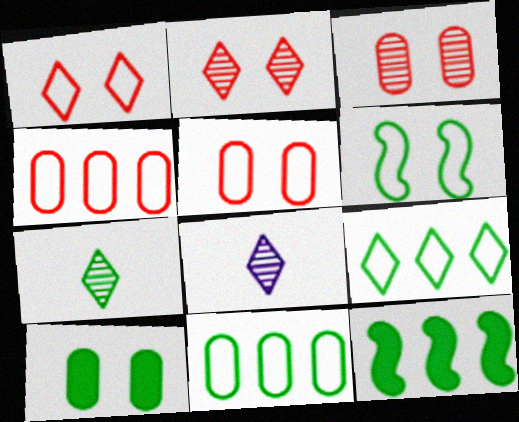[[5, 8, 12]]